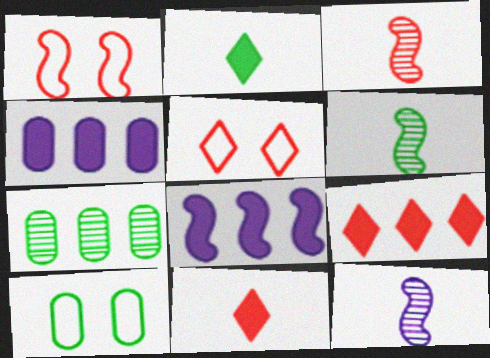[[1, 6, 8], 
[3, 6, 12], 
[4, 5, 6], 
[9, 10, 12]]